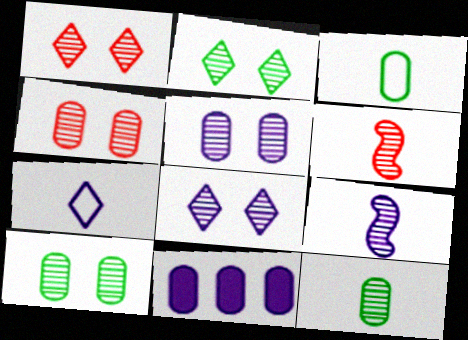[[1, 2, 8], 
[3, 4, 11], 
[4, 5, 10]]